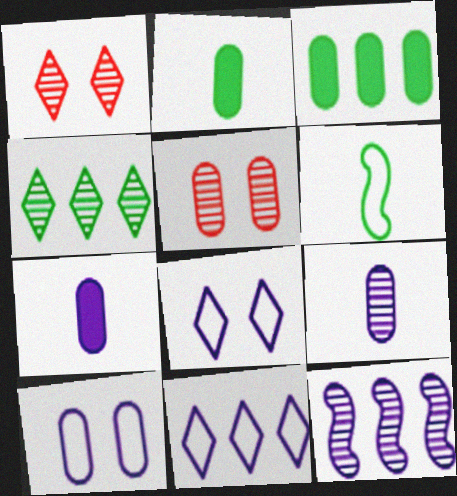[[7, 8, 12]]